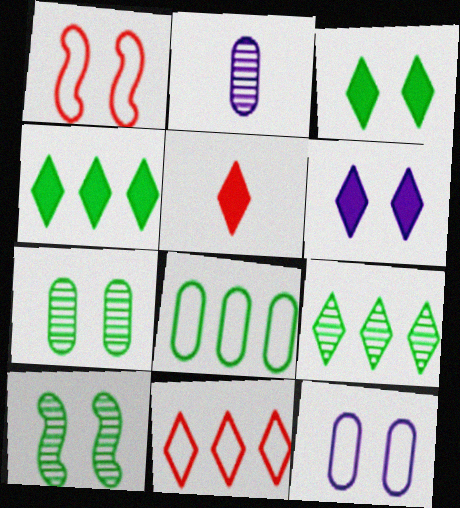[[1, 2, 4], 
[1, 6, 7], 
[4, 5, 6]]